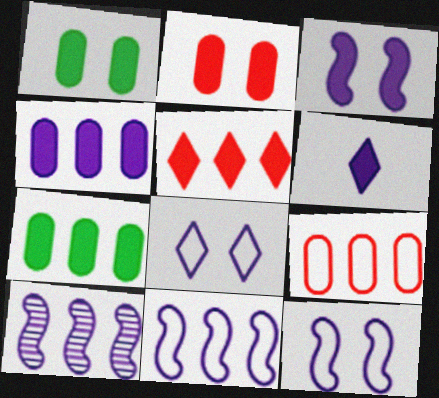[[3, 4, 6]]